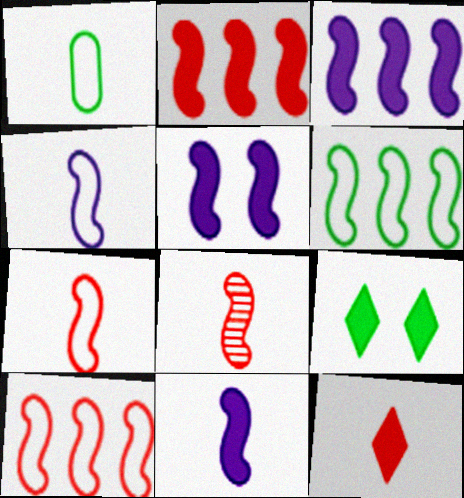[[3, 5, 11], 
[5, 6, 8]]